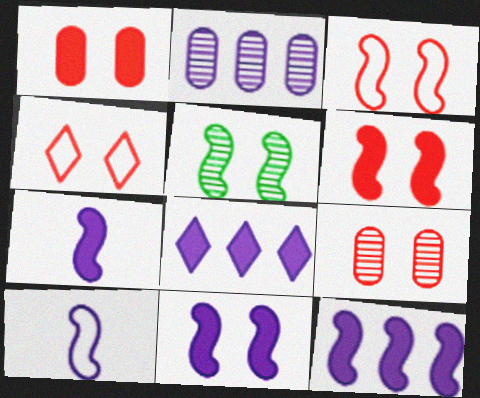[[3, 5, 11], 
[4, 6, 9], 
[7, 11, 12]]